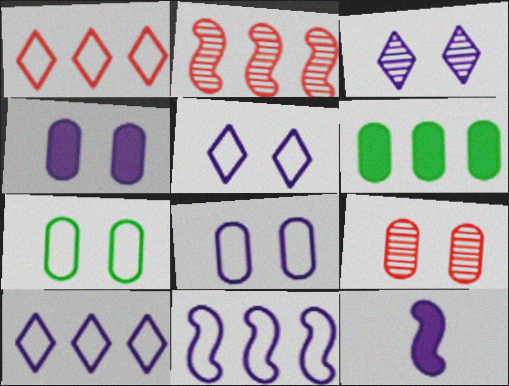[[2, 6, 10], 
[4, 7, 9]]